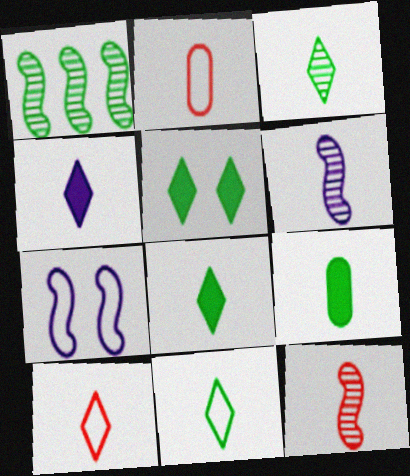[[2, 6, 8], 
[3, 4, 10], 
[3, 8, 11], 
[6, 9, 10]]